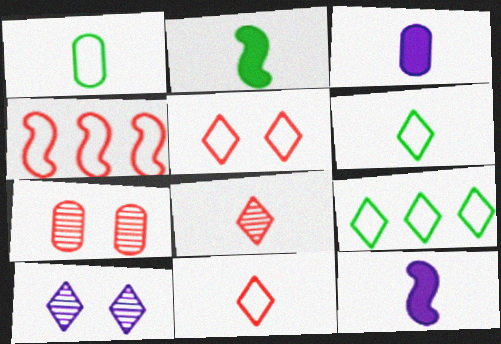[[1, 8, 12], 
[7, 9, 12]]